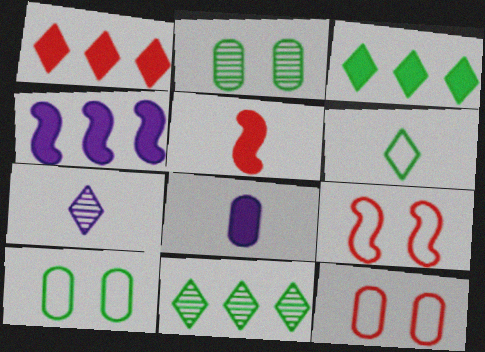[[8, 9, 11]]